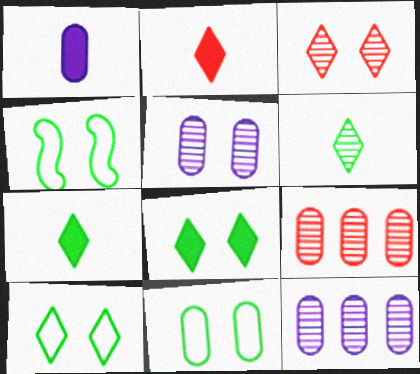[[1, 9, 11], 
[2, 4, 12], 
[4, 10, 11]]